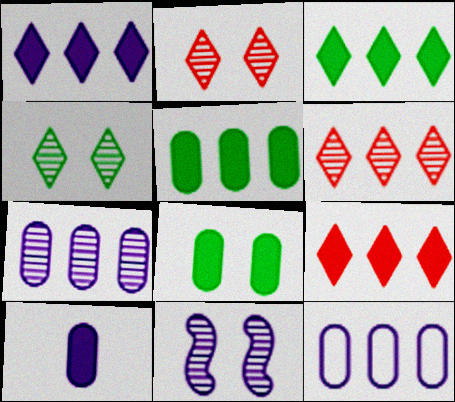[[1, 3, 9]]